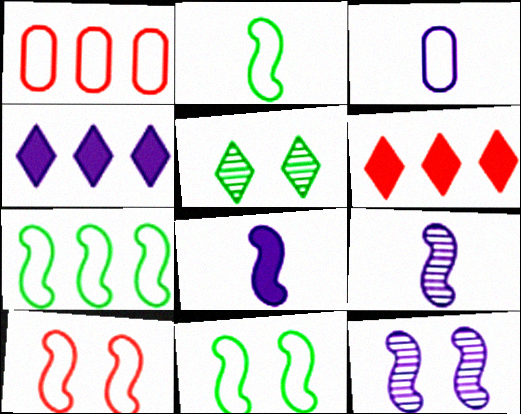[[1, 5, 8], 
[2, 7, 11], 
[3, 4, 12]]